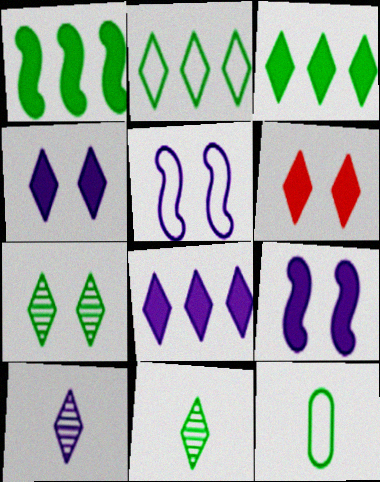[[1, 7, 12], 
[2, 6, 10]]